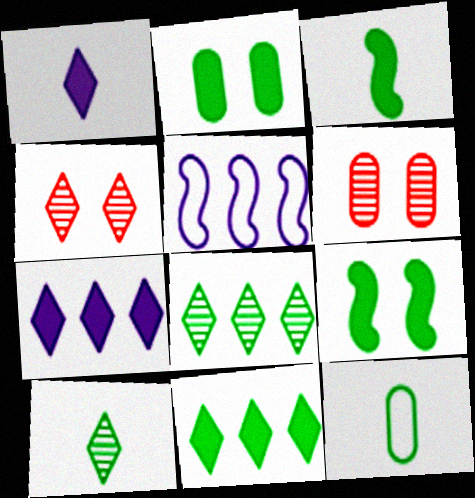[[2, 3, 11], 
[3, 10, 12], 
[8, 9, 12]]